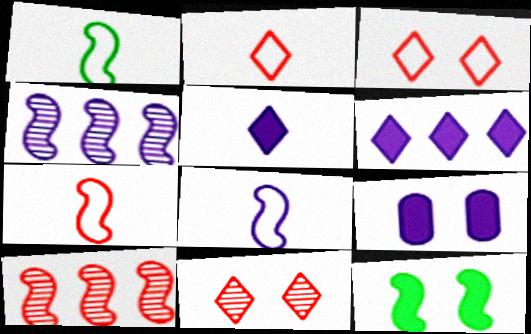[[1, 7, 8], 
[4, 7, 12], 
[8, 10, 12]]